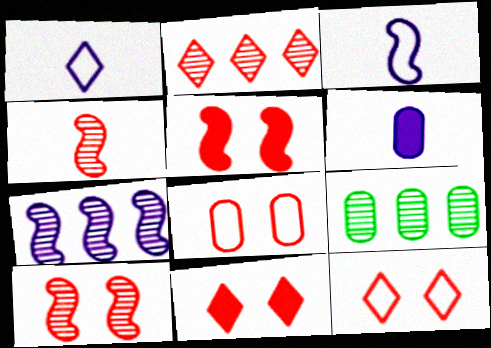[[1, 5, 9], 
[2, 7, 9], 
[3, 9, 11], 
[6, 8, 9], 
[8, 10, 11]]